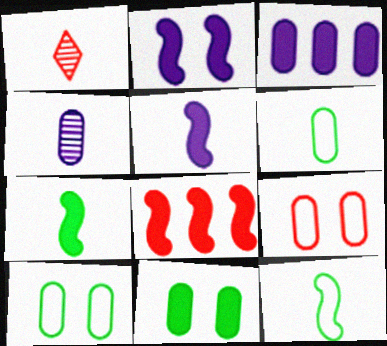[[1, 5, 6], 
[1, 8, 9], 
[2, 7, 8]]